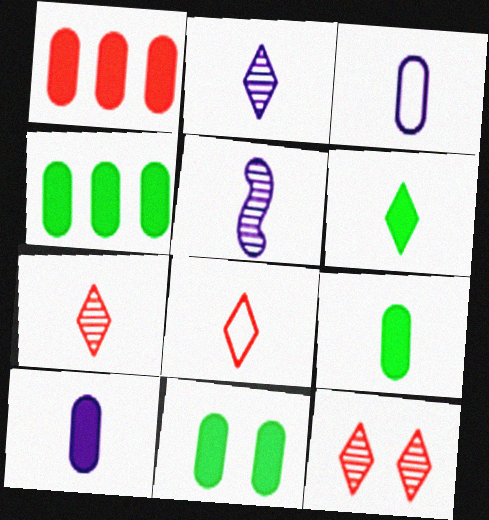[[1, 10, 11], 
[2, 6, 8], 
[4, 9, 11], 
[5, 8, 9]]